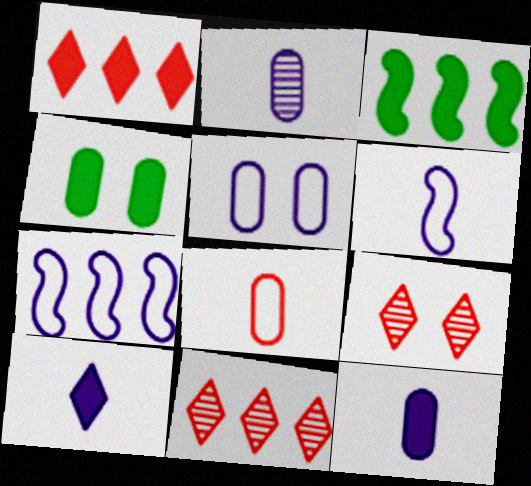[[2, 6, 10], 
[4, 6, 11]]